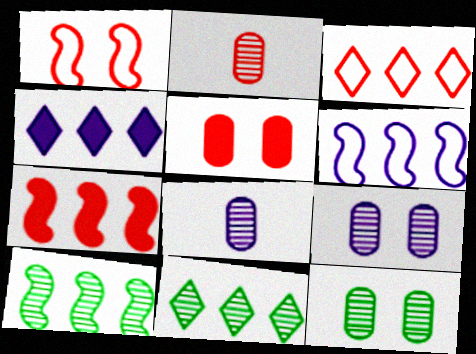[[3, 4, 11], 
[6, 7, 10]]